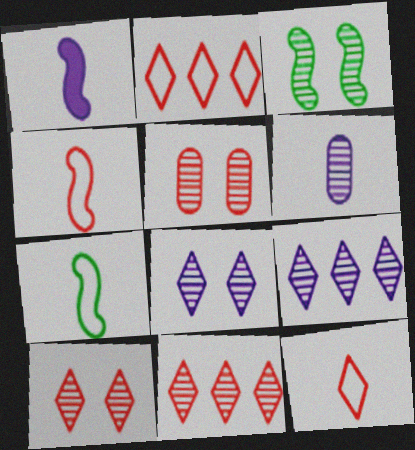[[3, 5, 8], 
[3, 6, 11]]